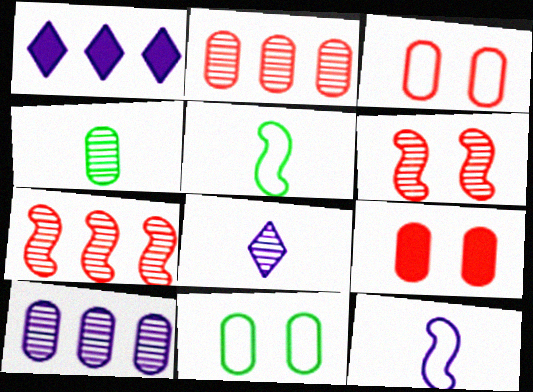[]